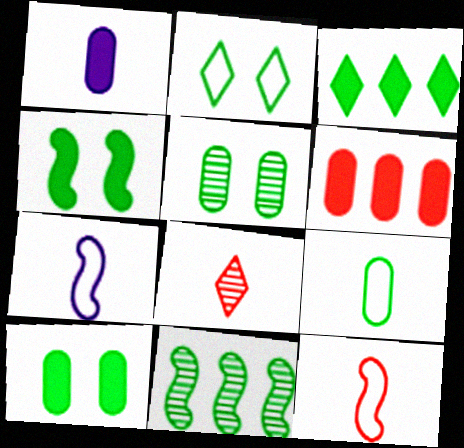[[1, 6, 10], 
[2, 4, 5]]